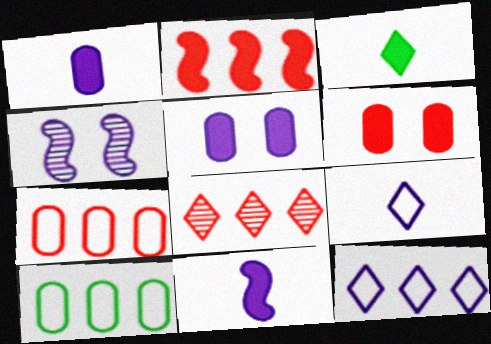[[1, 4, 12], 
[2, 3, 5], 
[2, 7, 8], 
[3, 4, 7]]